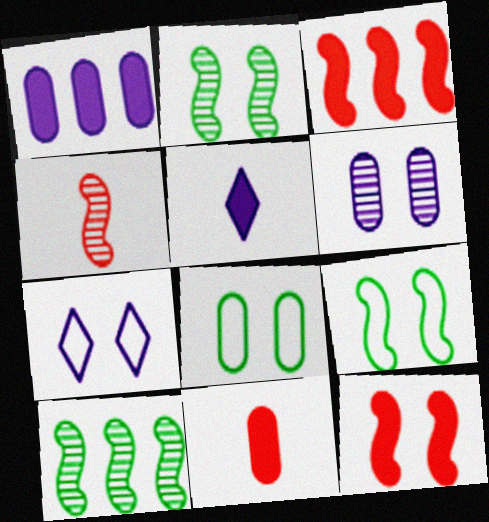[[7, 10, 11]]